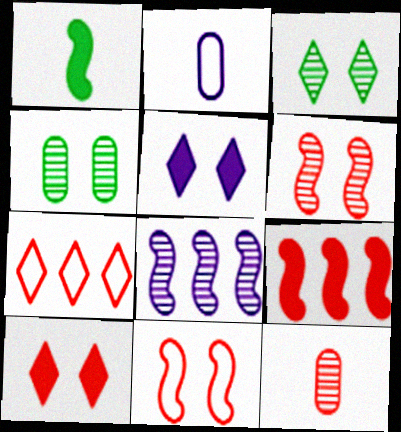[[1, 8, 11], 
[2, 3, 9], 
[2, 5, 8], 
[3, 8, 12], 
[4, 5, 11]]